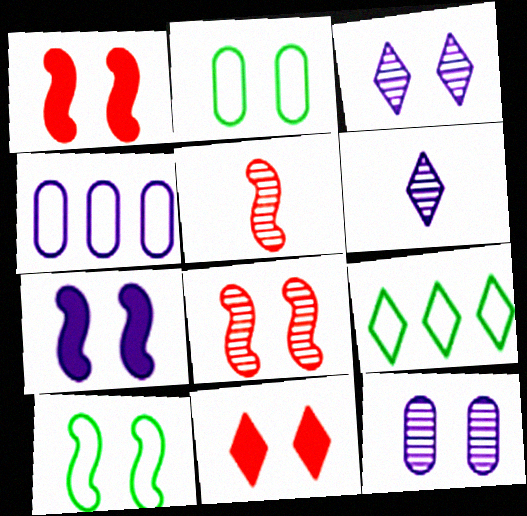[[1, 2, 3], 
[4, 6, 7], 
[6, 9, 11], 
[7, 8, 10], 
[10, 11, 12]]